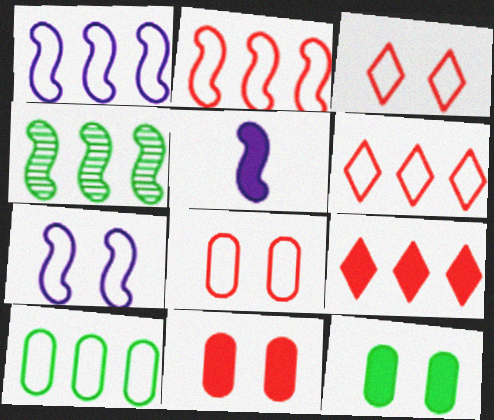[[1, 6, 10], 
[5, 9, 12]]